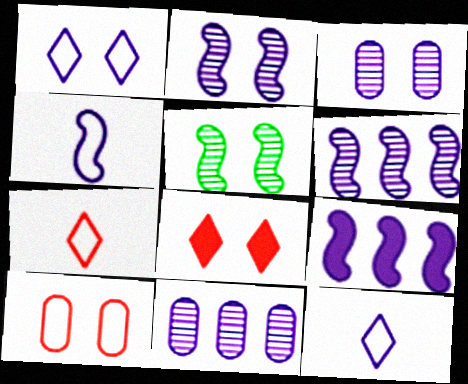[[2, 4, 9], 
[3, 9, 12]]